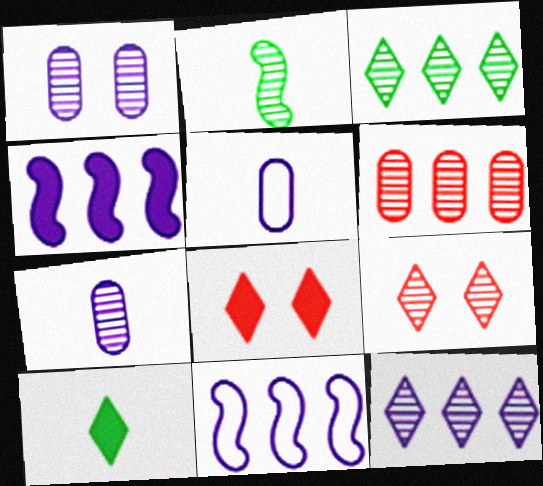[]